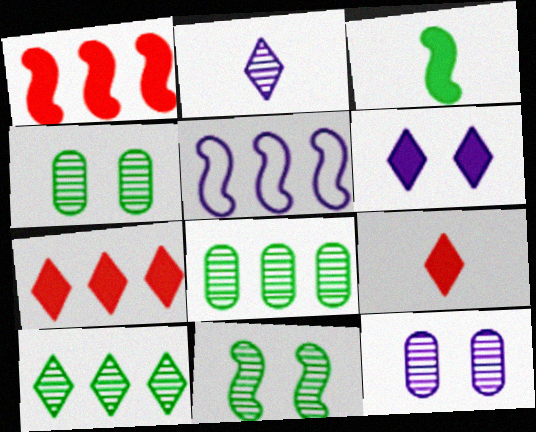[[4, 5, 9], 
[5, 7, 8]]